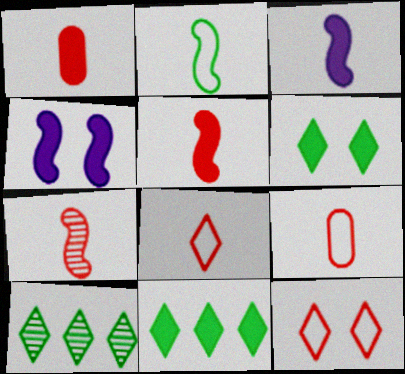[[1, 4, 11], 
[1, 7, 8], 
[2, 3, 7], 
[4, 9, 10]]